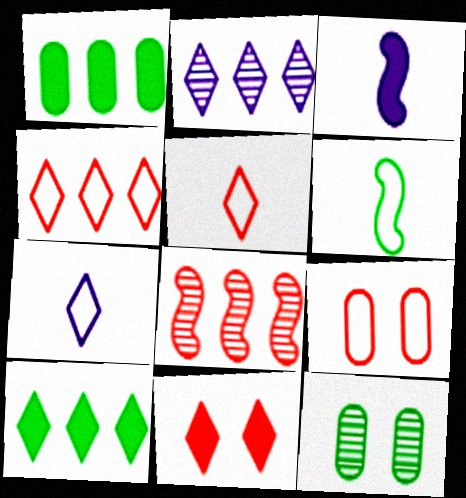[[1, 3, 11], 
[2, 4, 10], 
[3, 4, 12], 
[6, 10, 12]]